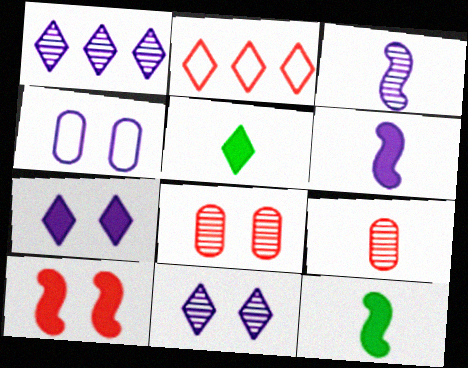[[1, 4, 6], 
[2, 5, 11], 
[2, 9, 10]]